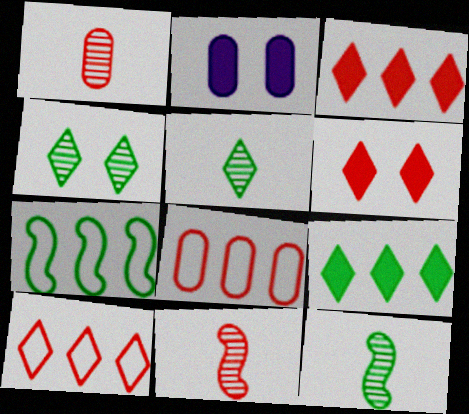[[2, 10, 12], 
[6, 8, 11]]